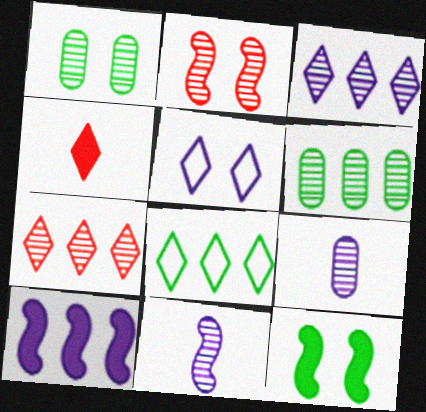[[1, 7, 11], 
[5, 9, 10]]